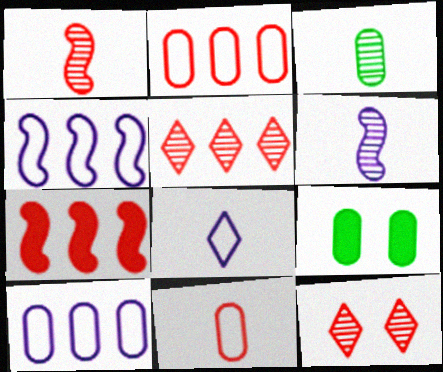[[2, 5, 7], 
[7, 11, 12]]